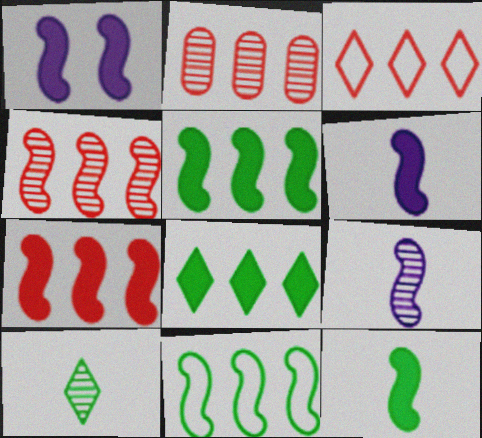[[1, 7, 12], 
[2, 3, 7]]